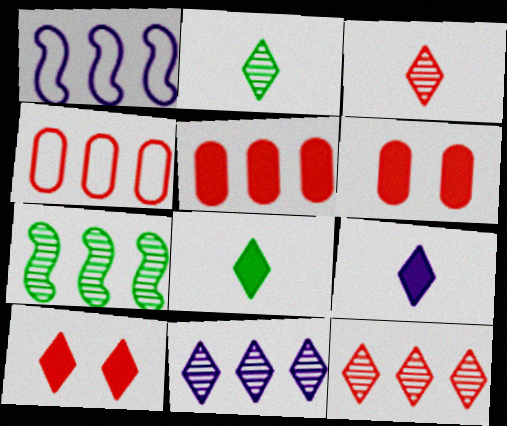[[1, 2, 6]]